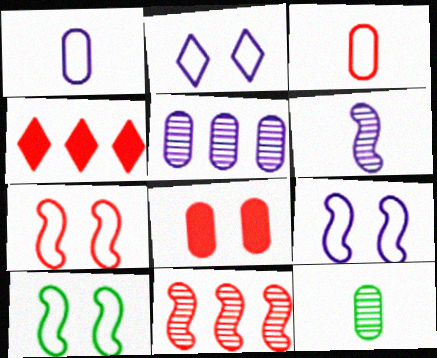[[4, 9, 12], 
[7, 9, 10]]